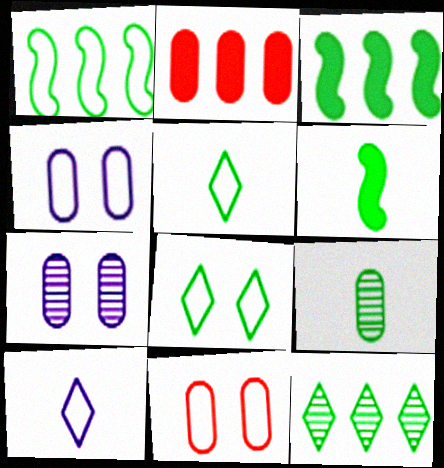[[1, 10, 11], 
[2, 4, 9], 
[3, 8, 9], 
[5, 6, 9]]